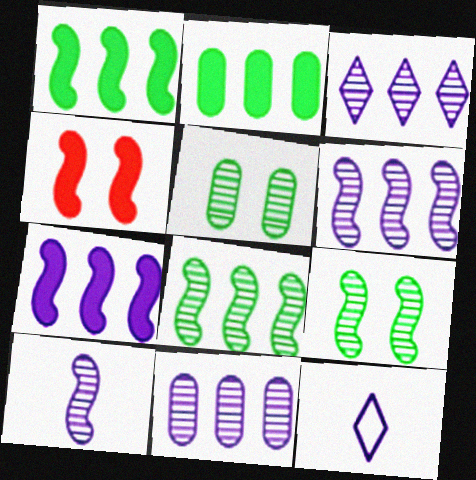[[3, 6, 11]]